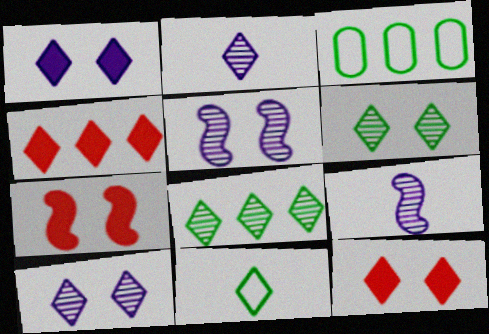[[2, 3, 7], 
[3, 9, 12], 
[4, 10, 11]]